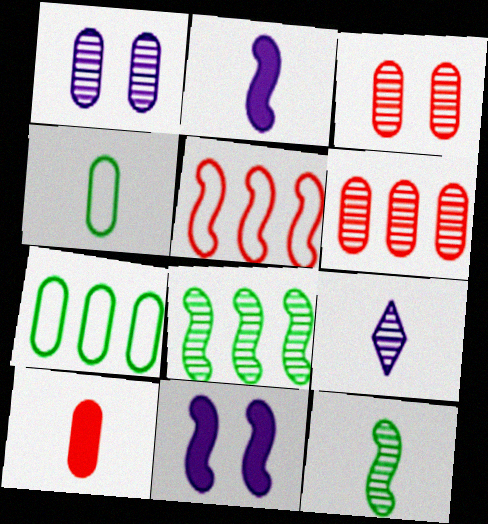[[1, 7, 10], 
[3, 8, 9], 
[5, 11, 12]]